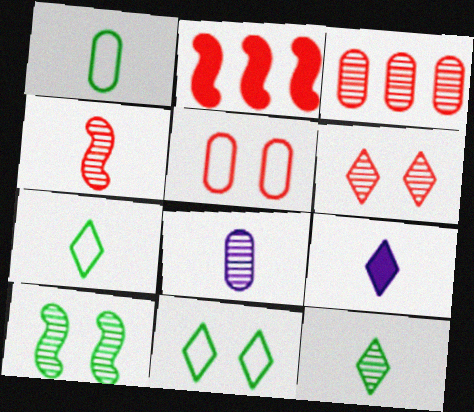[[1, 4, 9], 
[2, 8, 11], 
[3, 4, 6], 
[4, 8, 12]]